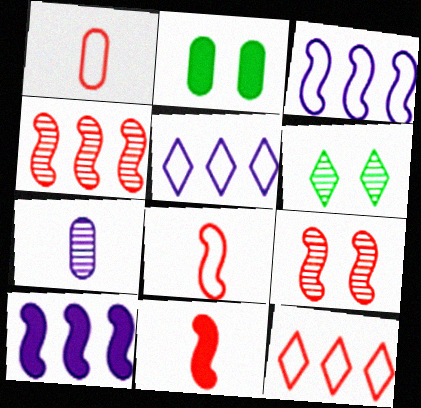[[1, 6, 10], 
[4, 6, 7]]